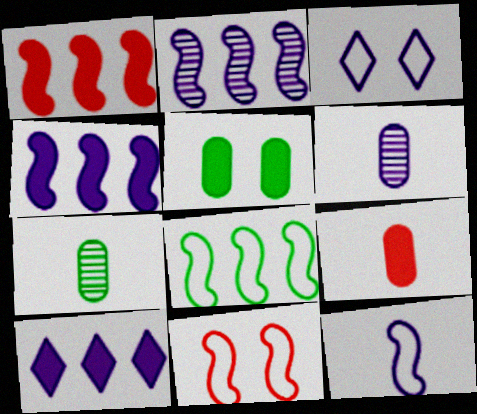[[1, 2, 8], 
[1, 3, 7], 
[3, 4, 6], 
[7, 10, 11], 
[8, 11, 12]]